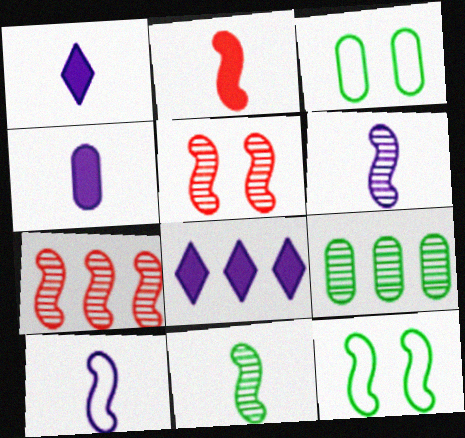[[1, 3, 7], 
[2, 10, 11]]